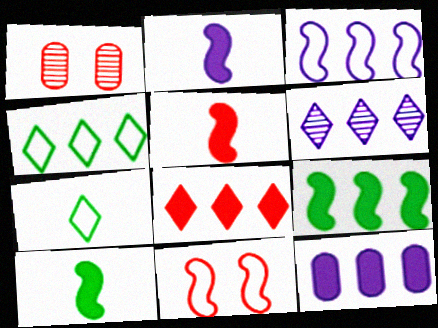[[1, 2, 4], 
[2, 5, 10], 
[3, 6, 12], 
[4, 6, 8], 
[8, 9, 12]]